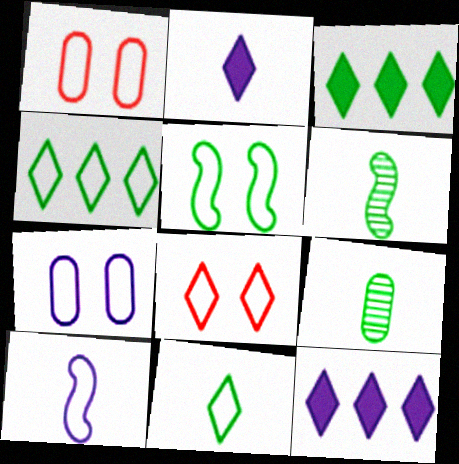[[1, 4, 10], 
[1, 6, 12], 
[3, 5, 9], 
[5, 7, 8]]